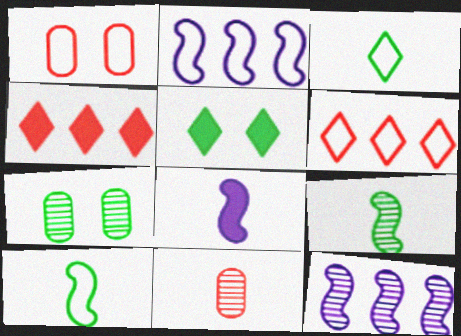[[1, 2, 3], 
[2, 5, 11], 
[3, 8, 11], 
[6, 7, 8]]